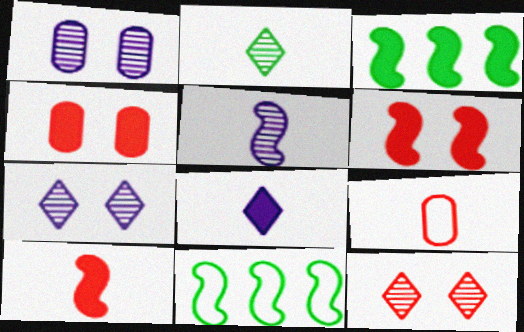[[3, 4, 8], 
[3, 7, 9], 
[5, 6, 11]]